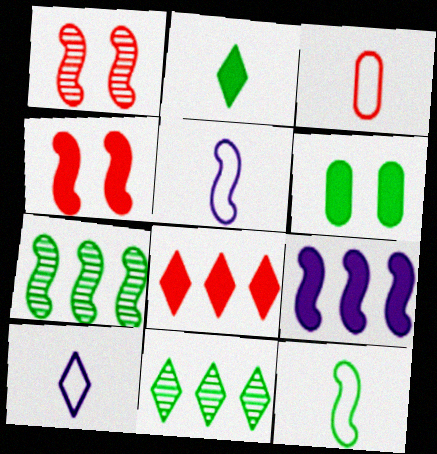[[1, 3, 8], 
[1, 9, 12], 
[3, 10, 12], 
[4, 5, 7], 
[6, 11, 12]]